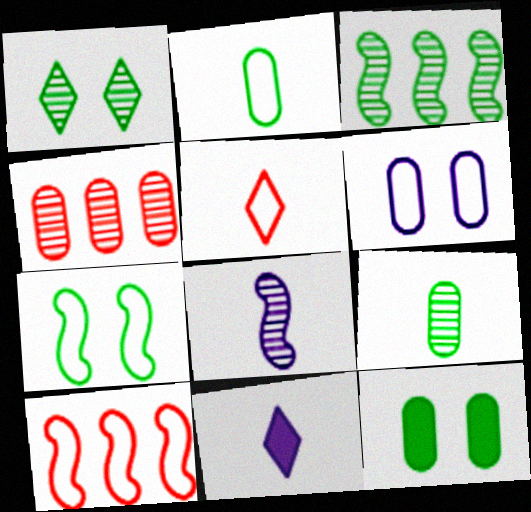[[1, 3, 9], 
[1, 4, 8], 
[1, 7, 12], 
[4, 7, 11]]